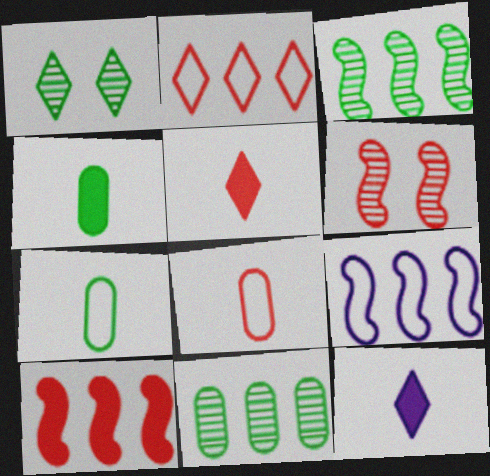[[1, 2, 12], 
[3, 9, 10]]